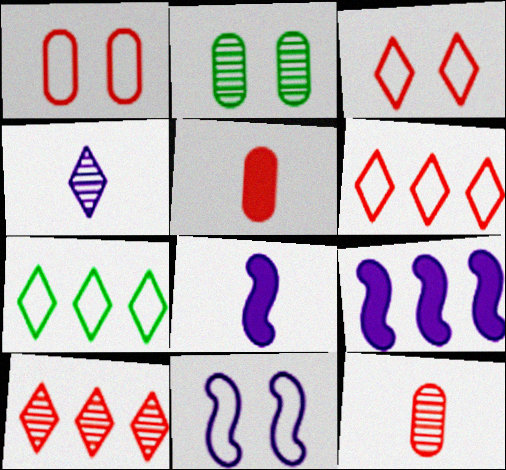[[2, 6, 8]]